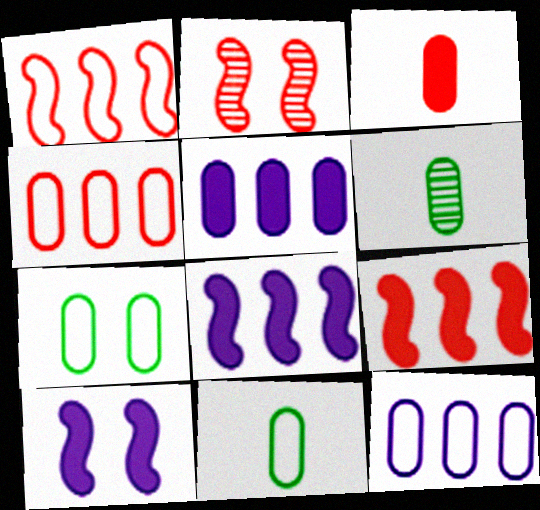[]